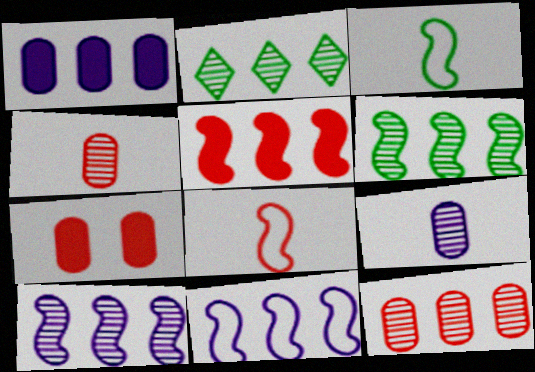[[2, 10, 12], 
[5, 6, 11]]